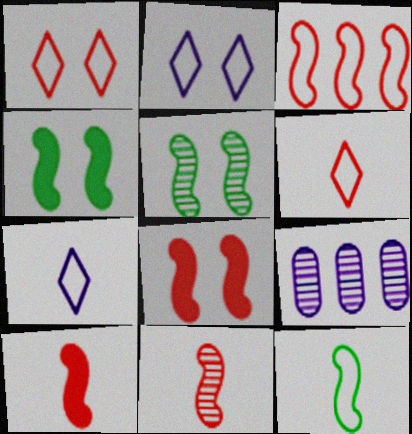[[3, 8, 11], 
[4, 6, 9]]